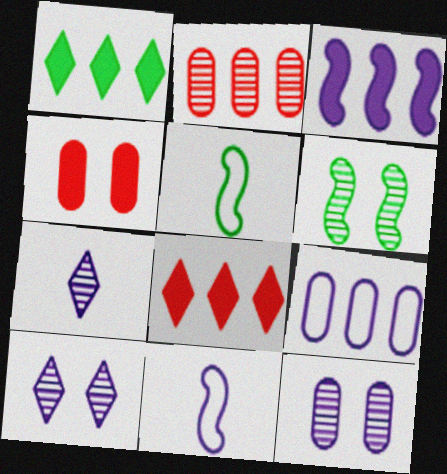[[2, 6, 7], 
[5, 8, 12]]